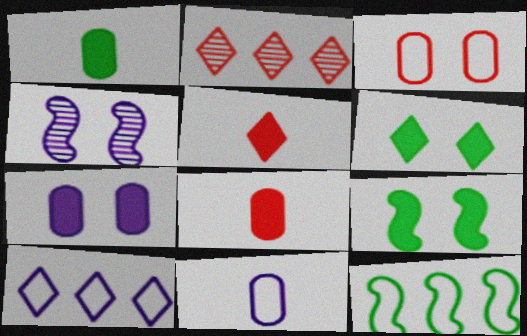[[2, 9, 11], 
[3, 4, 6]]